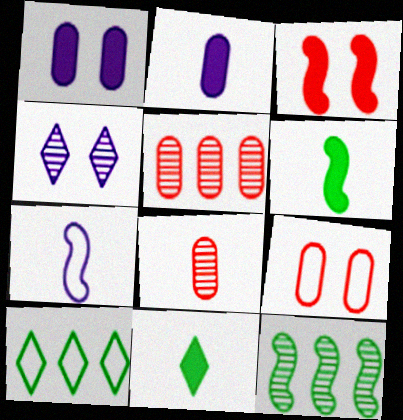[[3, 7, 12], 
[4, 8, 12], 
[7, 8, 11], 
[7, 9, 10]]